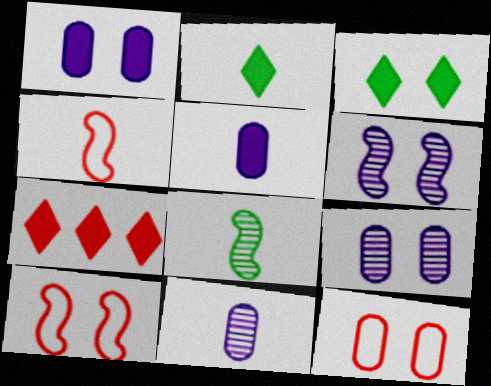[[2, 4, 11], 
[3, 6, 12], 
[3, 9, 10]]